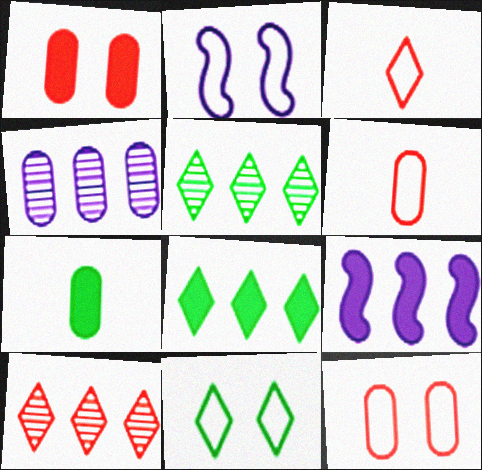[[2, 7, 10], 
[2, 11, 12], 
[4, 7, 12]]